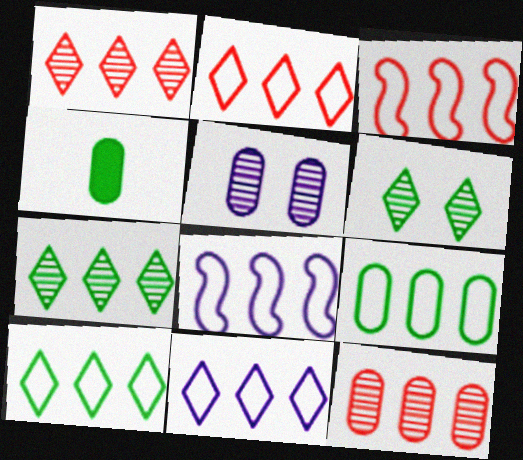[[2, 8, 9], 
[2, 10, 11], 
[3, 9, 11]]